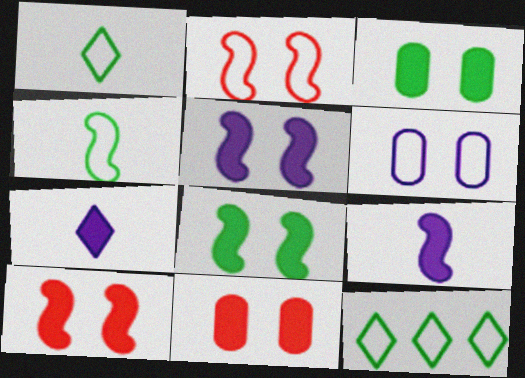[[5, 8, 10]]